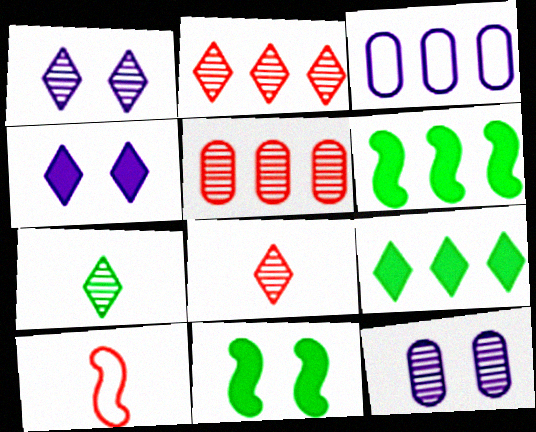[[1, 2, 7], 
[2, 3, 6], 
[3, 8, 11], 
[9, 10, 12]]